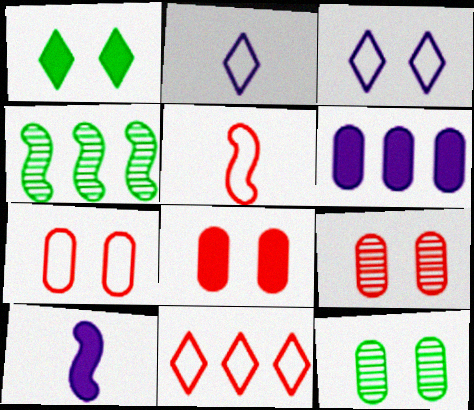[[2, 4, 8], 
[4, 6, 11], 
[5, 7, 11], 
[7, 8, 9], 
[10, 11, 12]]